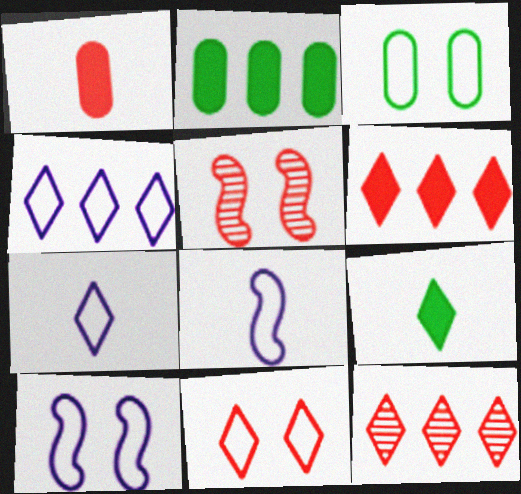[[2, 5, 7], 
[3, 10, 11]]